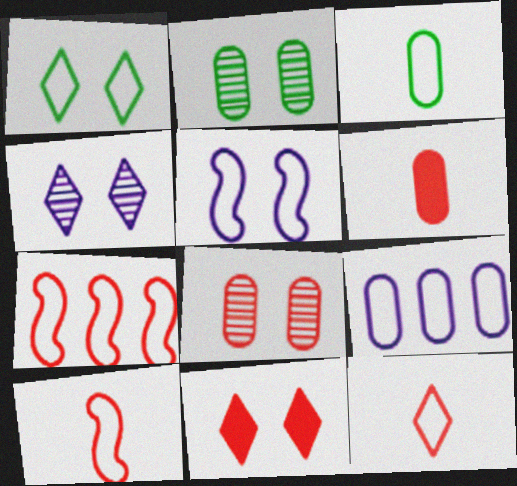[[1, 4, 11], 
[1, 9, 10], 
[2, 5, 11], 
[2, 6, 9]]